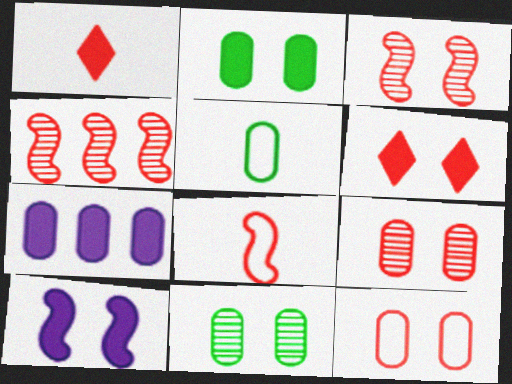[[1, 4, 12], 
[2, 6, 10], 
[3, 6, 12], 
[5, 7, 9]]